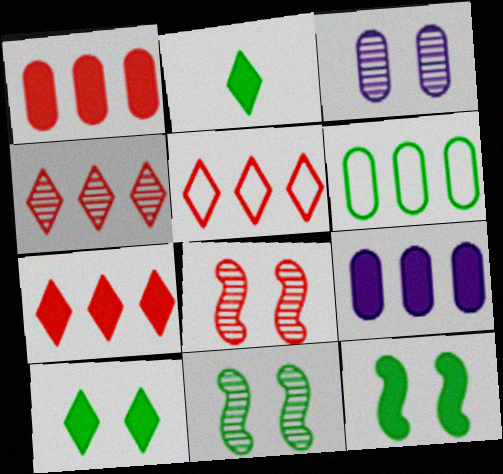[[2, 6, 11], 
[4, 5, 7]]